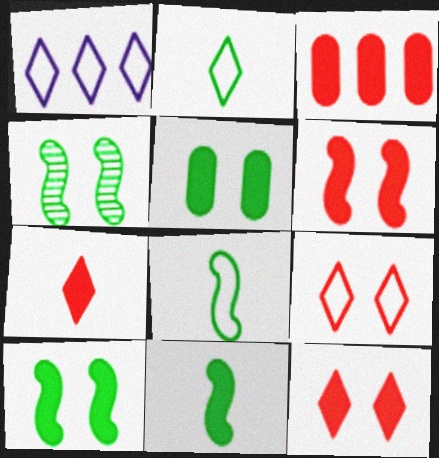[[1, 2, 9], 
[3, 6, 7]]